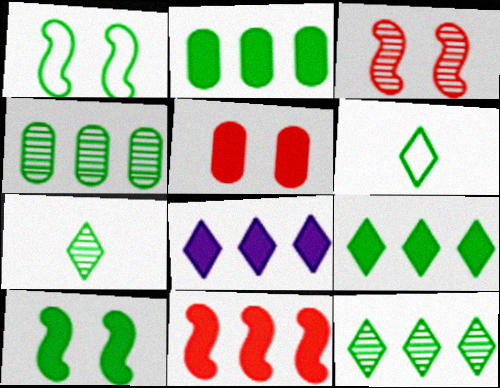[[1, 2, 7], 
[2, 8, 11], 
[4, 6, 10]]